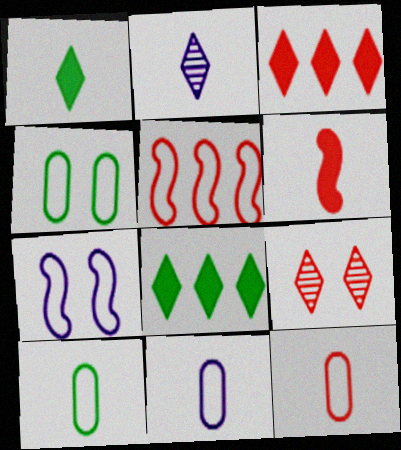[[2, 6, 10], 
[10, 11, 12]]